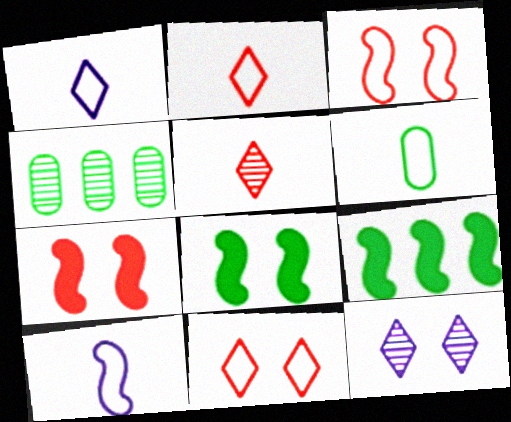[[1, 4, 7], 
[2, 6, 10]]